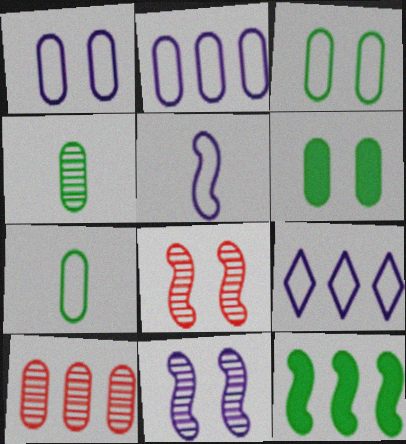[[1, 5, 9], 
[5, 8, 12], 
[9, 10, 12]]